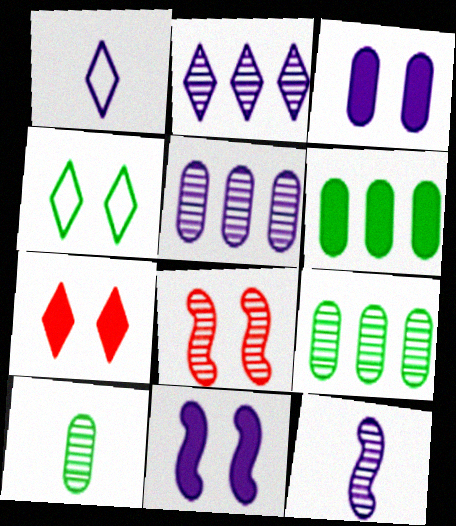[[1, 5, 11], 
[1, 6, 8], 
[2, 8, 10], 
[3, 4, 8]]